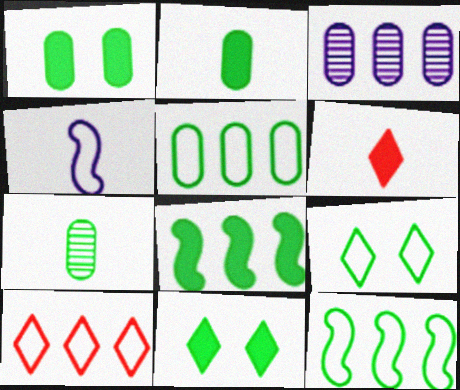[[1, 5, 7], 
[2, 8, 11], 
[3, 8, 10], 
[4, 6, 7], 
[7, 8, 9], 
[7, 11, 12]]